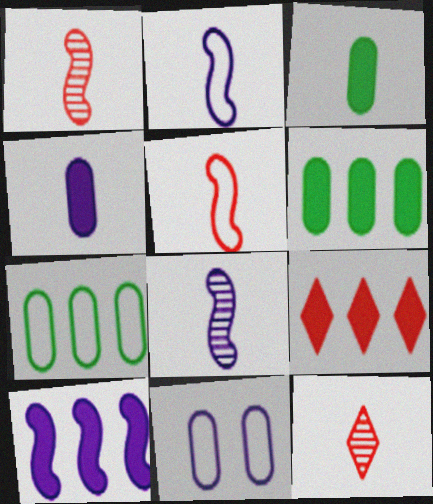[[2, 3, 12], 
[6, 9, 10]]